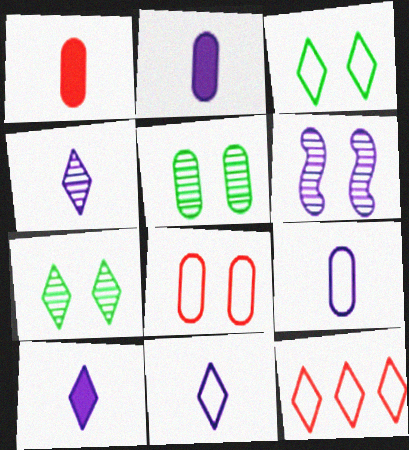[[3, 11, 12], 
[4, 10, 11], 
[7, 10, 12]]